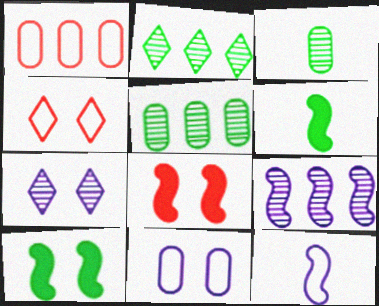[[1, 6, 7]]